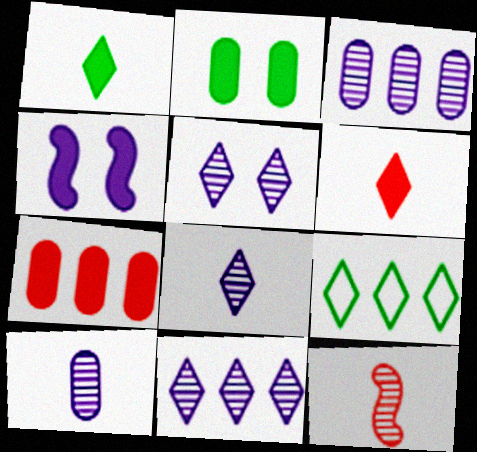[[1, 4, 7], 
[5, 6, 9], 
[5, 8, 11]]